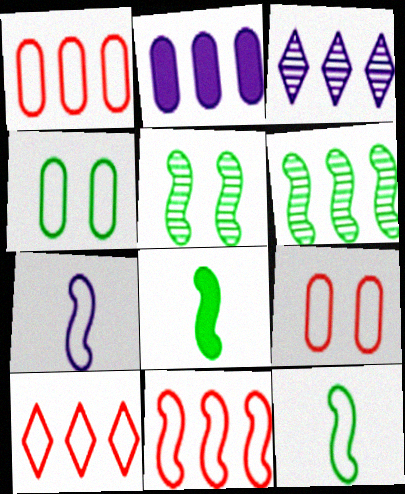[[1, 10, 11], 
[2, 6, 10], 
[3, 8, 9], 
[4, 7, 10]]